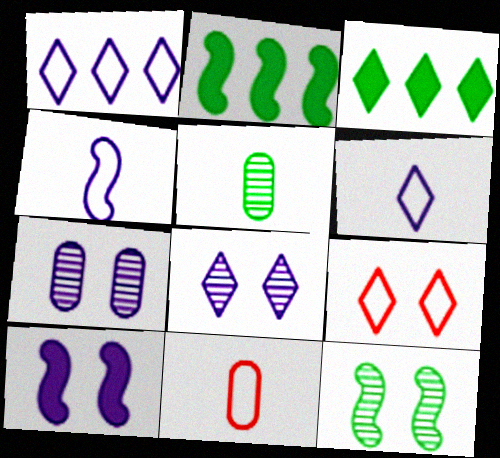[[2, 8, 11]]